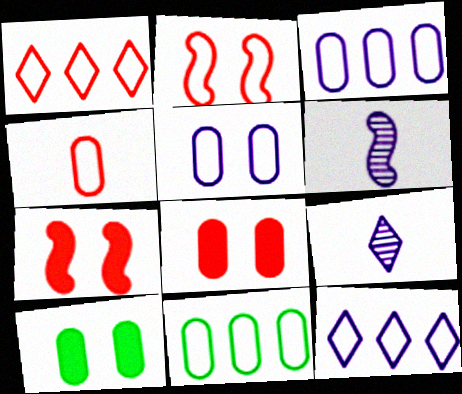[[1, 2, 4], 
[1, 6, 10], 
[4, 5, 11], 
[7, 9, 11]]